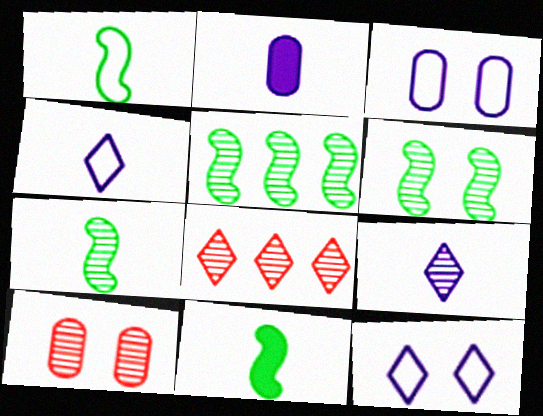[[1, 7, 11], 
[3, 8, 11], 
[5, 6, 7], 
[5, 9, 10]]